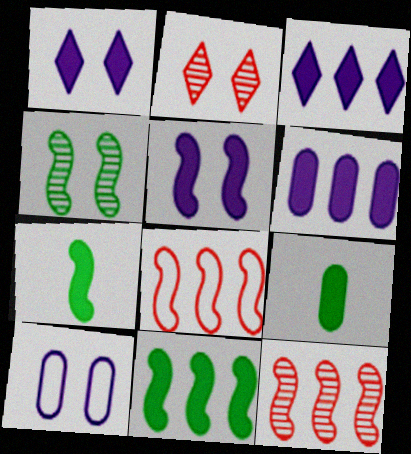[]